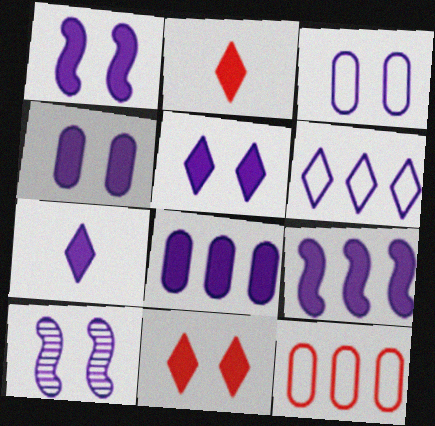[[1, 4, 5], 
[1, 7, 8], 
[3, 5, 10], 
[4, 7, 9]]